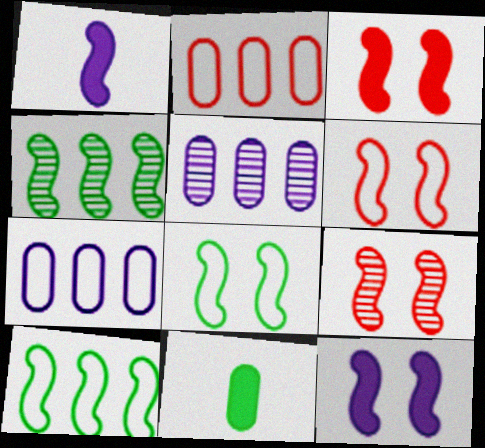[[1, 4, 6], 
[1, 9, 10], 
[3, 6, 9], 
[8, 9, 12]]